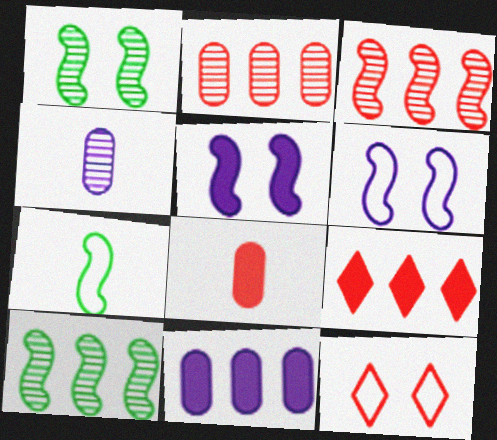[[3, 5, 7], 
[3, 8, 12]]